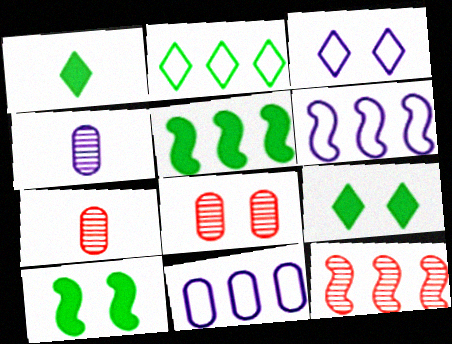[[1, 6, 8], 
[3, 5, 7], 
[3, 8, 10], 
[5, 6, 12], 
[6, 7, 9]]